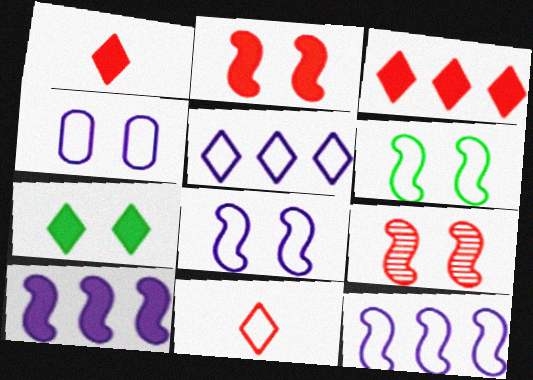[[4, 7, 9]]